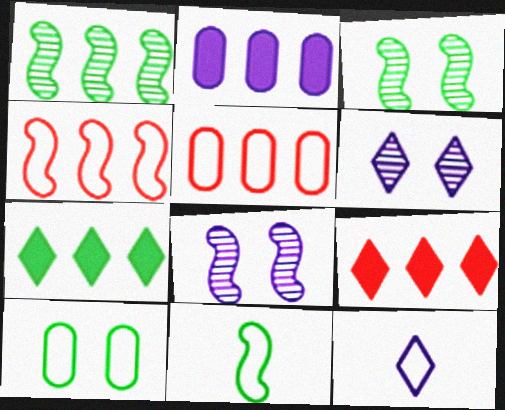[[2, 8, 12], 
[4, 10, 12]]